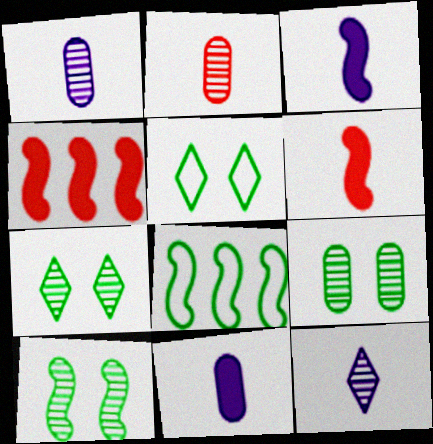[[1, 4, 5], 
[7, 9, 10]]